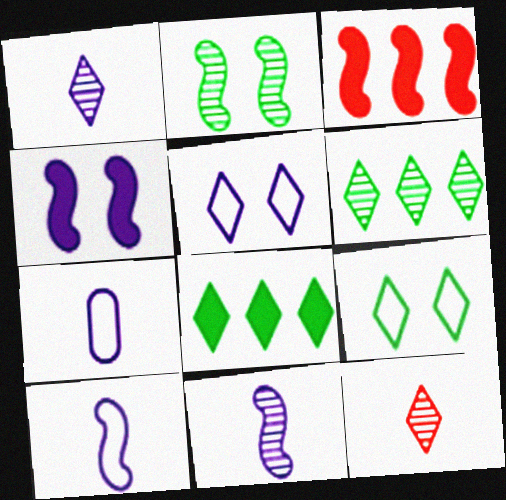[[2, 3, 10], 
[5, 8, 12]]